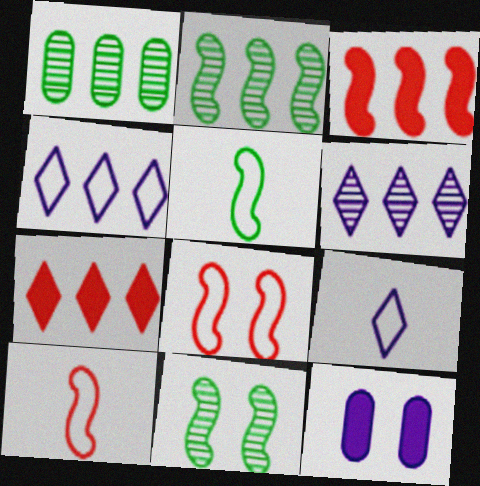[[1, 3, 4]]